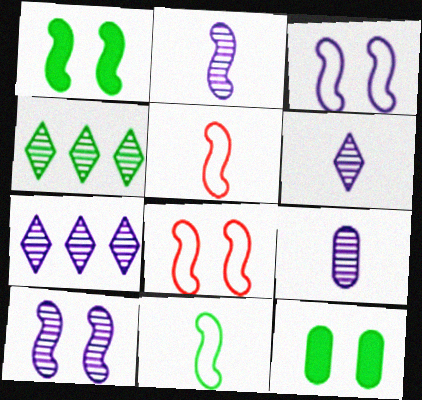[[1, 8, 10], 
[2, 6, 9], 
[4, 11, 12], 
[5, 7, 12], 
[7, 9, 10]]